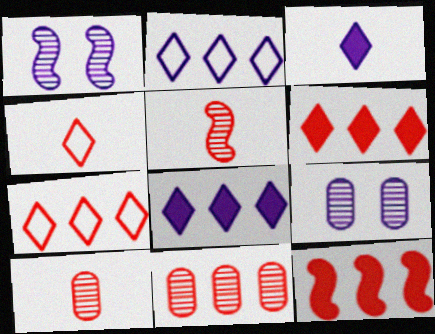[[7, 11, 12]]